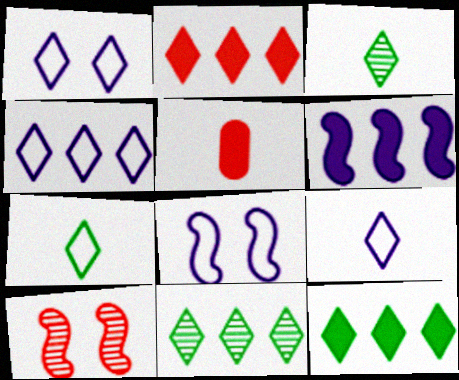[[1, 2, 3], 
[1, 4, 9], 
[2, 4, 11], 
[5, 8, 11]]